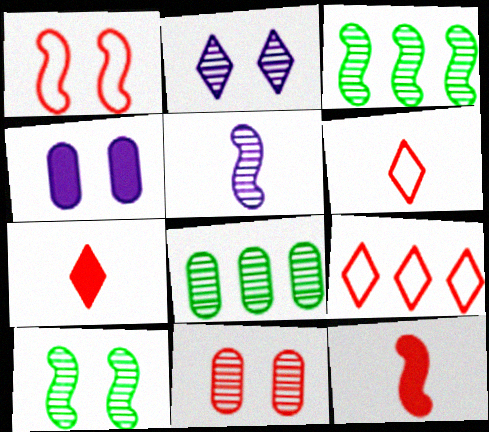[[2, 10, 11], 
[3, 4, 6], 
[9, 11, 12]]